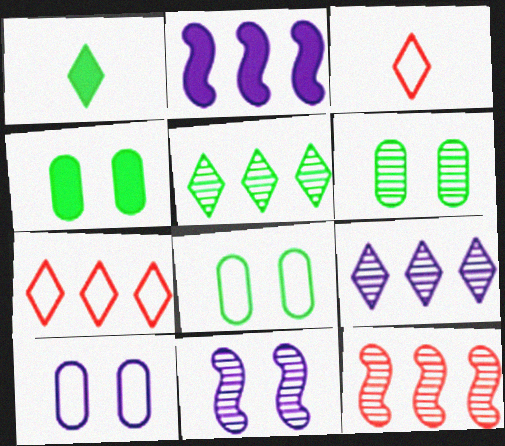[[1, 10, 12], 
[2, 3, 6], 
[4, 6, 8]]